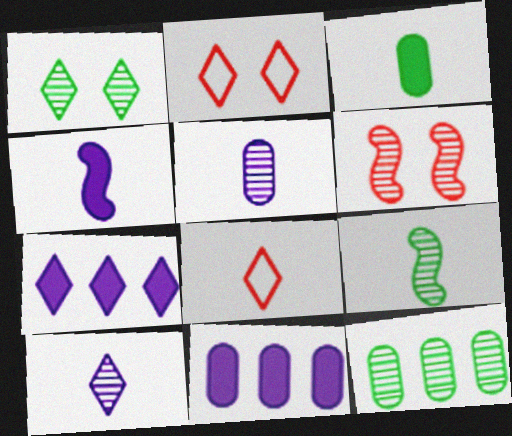[[1, 7, 8], 
[1, 9, 12], 
[2, 4, 12], 
[2, 9, 11], 
[6, 10, 12]]